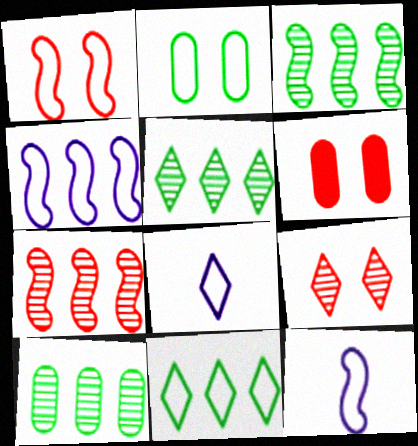[[1, 6, 9], 
[3, 5, 10], 
[3, 6, 8], 
[5, 6, 12]]